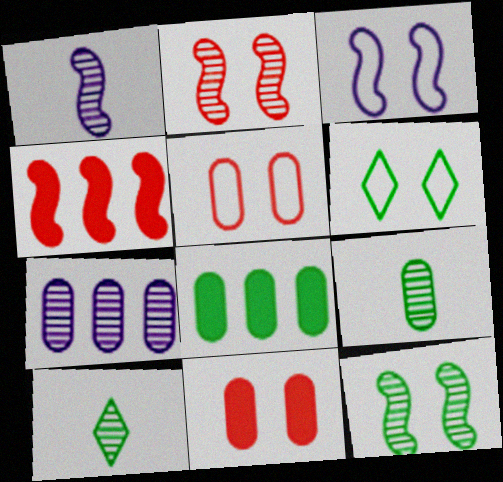[[2, 7, 10], 
[3, 5, 6]]